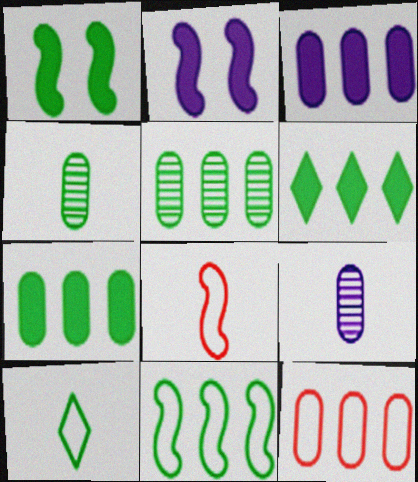[[1, 5, 10], 
[3, 5, 12], 
[5, 6, 11]]